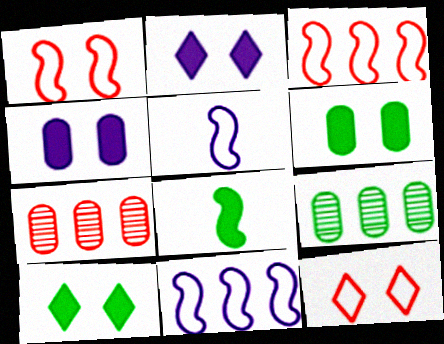[[5, 7, 10]]